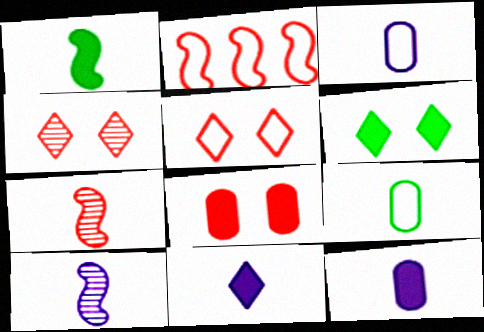[[3, 10, 11], 
[7, 9, 11]]